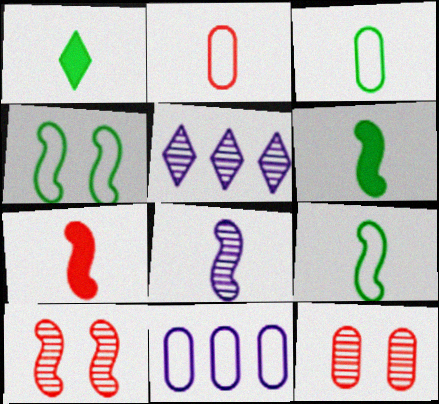[[1, 2, 8], 
[1, 10, 11], 
[7, 8, 9]]